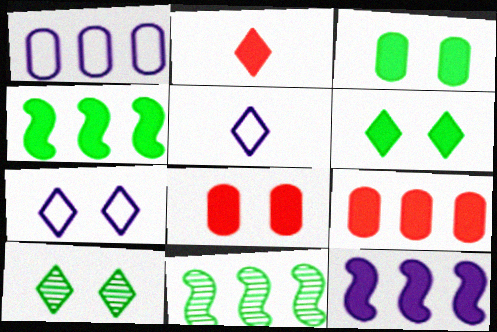[[2, 3, 12], 
[5, 8, 11]]